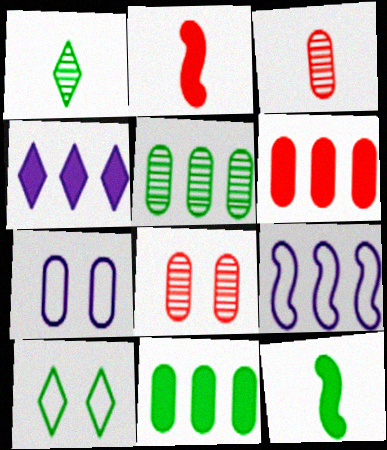[[3, 7, 11], 
[5, 10, 12]]